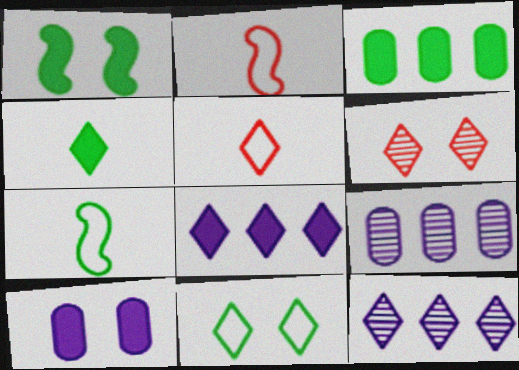[[1, 3, 4], 
[1, 5, 9]]